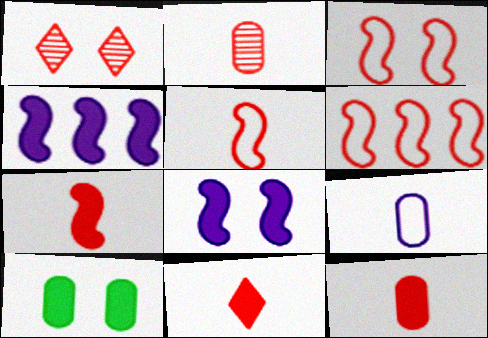[[1, 6, 12], 
[2, 5, 11], 
[3, 5, 6], 
[4, 10, 11], 
[7, 11, 12]]